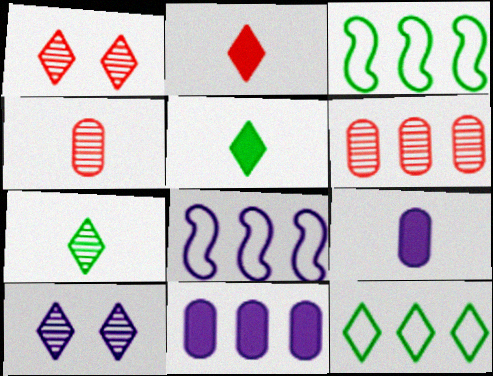[[1, 3, 9], 
[2, 10, 12], 
[8, 9, 10]]